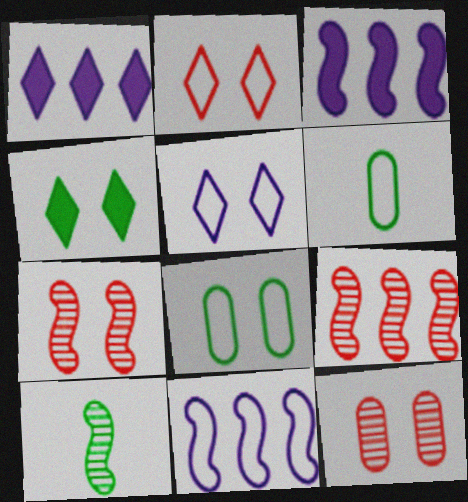[[1, 6, 7], 
[2, 6, 11]]